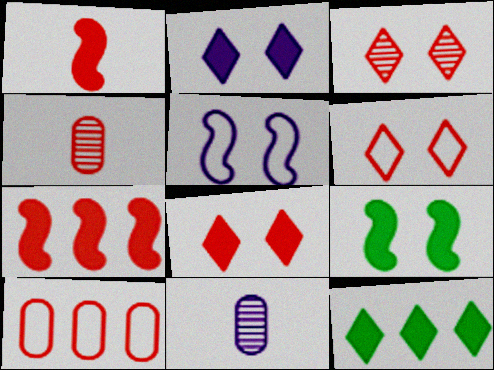[[1, 3, 10], 
[3, 6, 8], 
[4, 5, 12], 
[4, 6, 7]]